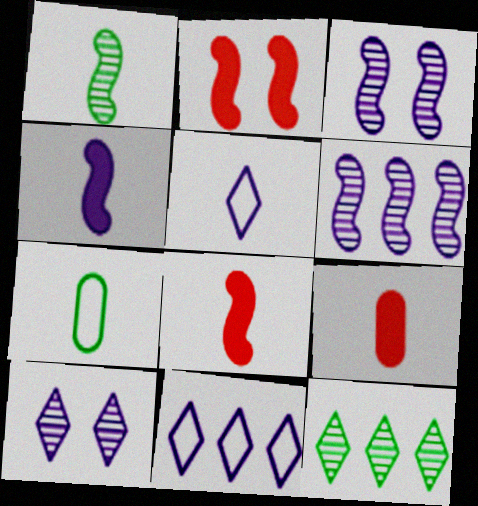[[1, 5, 9]]